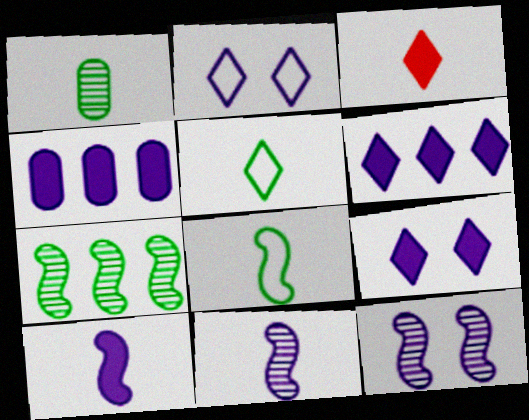[[2, 4, 11], 
[4, 9, 10]]